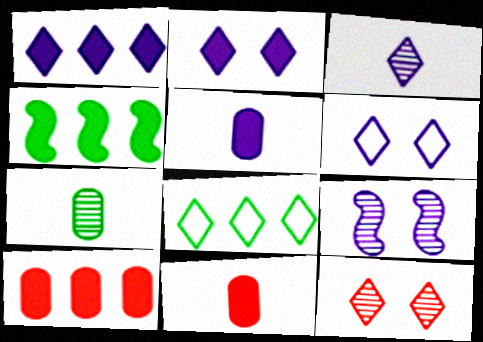[[1, 3, 6], 
[1, 4, 10], 
[2, 4, 11], 
[8, 9, 11]]